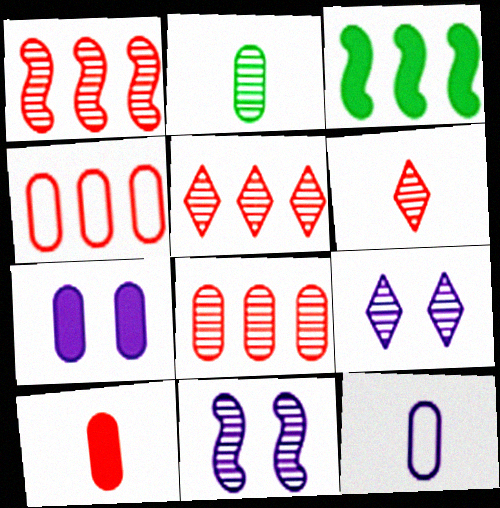[[1, 2, 9], 
[1, 5, 8], 
[2, 4, 7], 
[2, 5, 11], 
[2, 10, 12]]